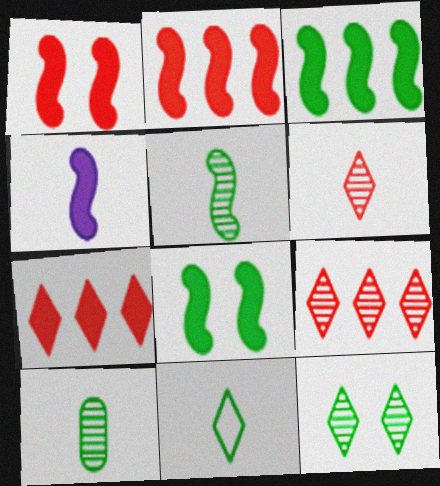[[1, 3, 4], 
[2, 4, 8]]